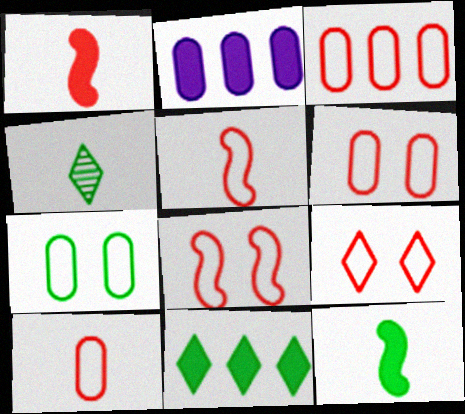[[2, 4, 8], 
[3, 5, 9], 
[3, 6, 10], 
[6, 8, 9]]